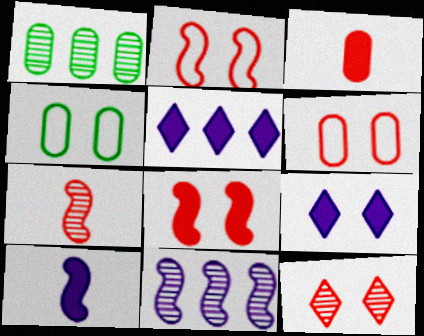[[4, 5, 7], 
[6, 8, 12]]